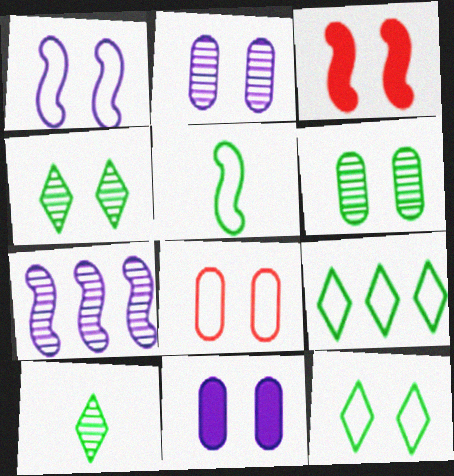[[1, 8, 12], 
[2, 3, 12], 
[3, 5, 7], 
[6, 8, 11]]